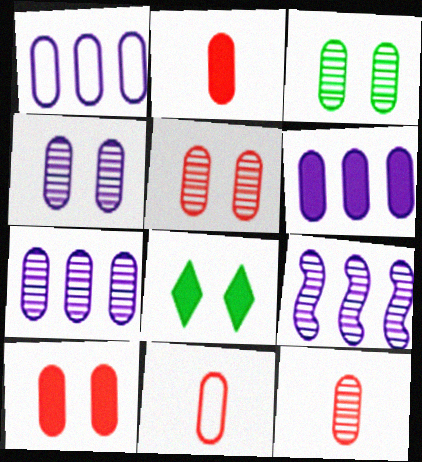[[1, 2, 3], 
[1, 6, 7], 
[2, 11, 12], 
[3, 4, 5], 
[3, 6, 11], 
[3, 7, 12], 
[8, 9, 11]]